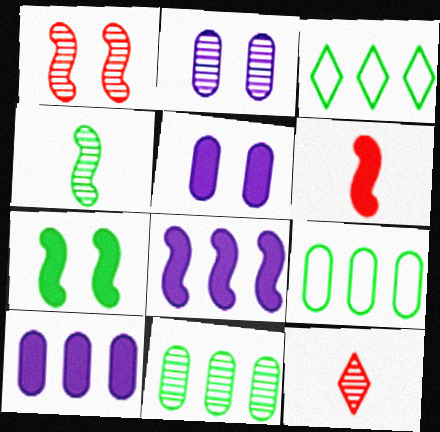[[2, 3, 6], 
[6, 7, 8]]